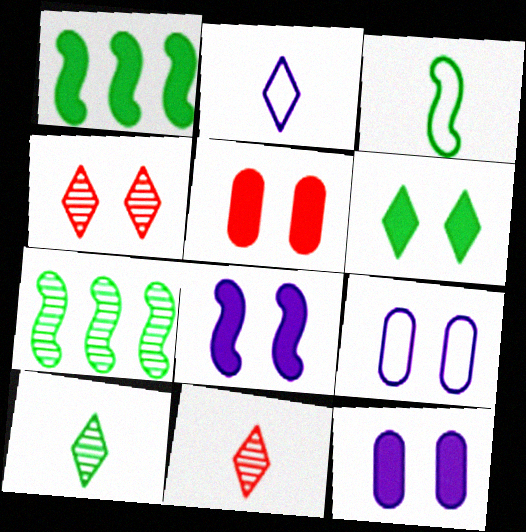[[1, 9, 11], 
[2, 5, 7], 
[5, 6, 8]]